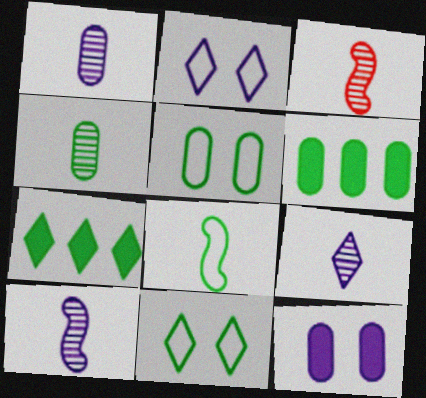[[1, 9, 10], 
[2, 3, 6], 
[3, 4, 9], 
[4, 5, 6]]